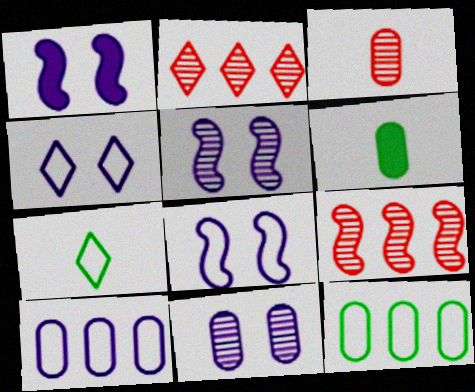[[1, 4, 11], 
[1, 5, 8], 
[2, 6, 8], 
[4, 6, 9]]